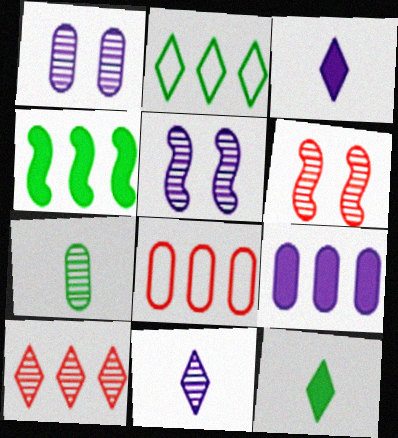[[5, 7, 10], 
[5, 8, 12]]